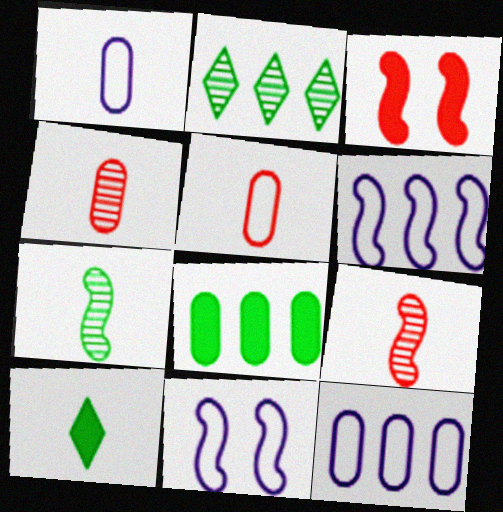[[1, 2, 3], 
[1, 9, 10], 
[3, 6, 7]]